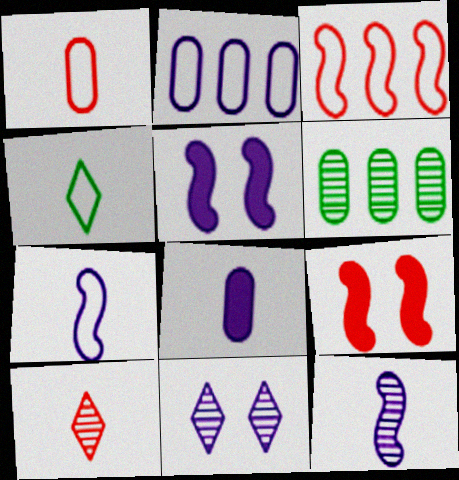[[1, 4, 7]]